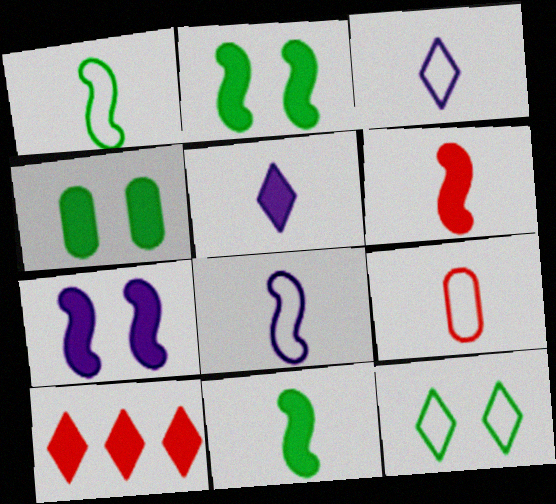[[1, 3, 9]]